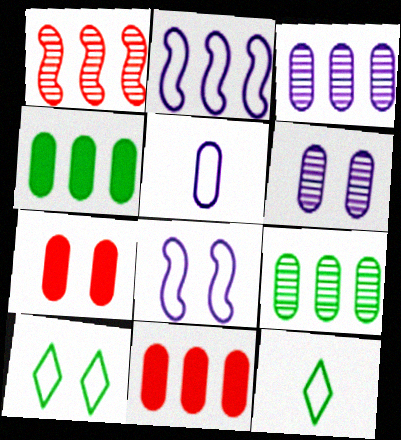[[5, 7, 9]]